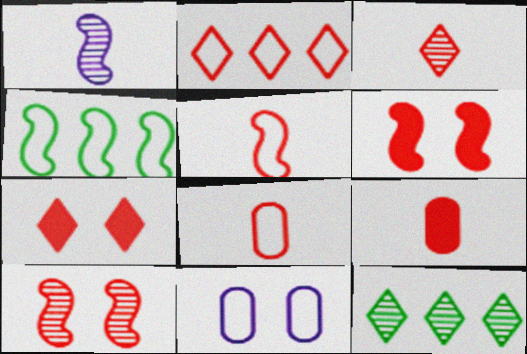[[1, 4, 6], 
[2, 3, 7], 
[2, 9, 10], 
[3, 5, 9]]